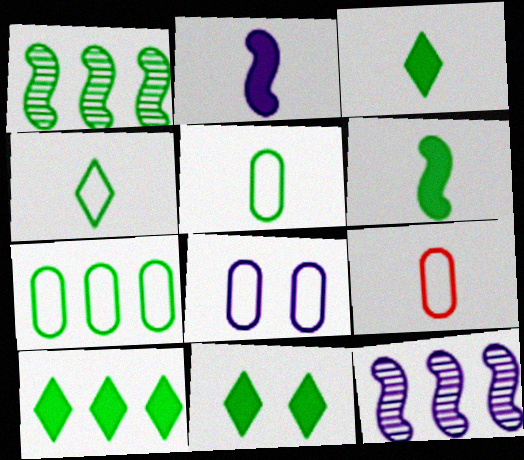[[1, 5, 11], 
[1, 7, 10], 
[3, 10, 11], 
[7, 8, 9], 
[9, 11, 12]]